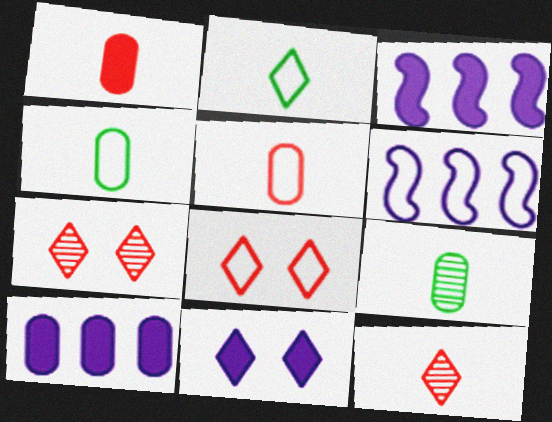[[3, 4, 7], 
[3, 8, 9], 
[4, 6, 8]]